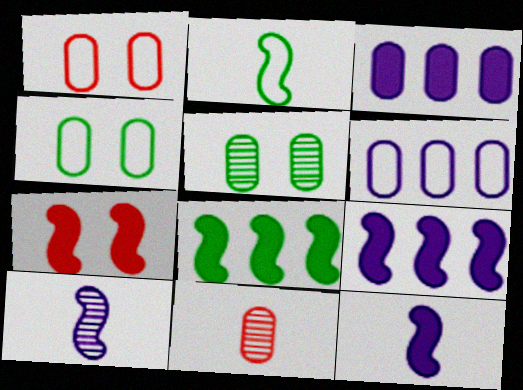[[3, 4, 11], 
[7, 8, 12]]